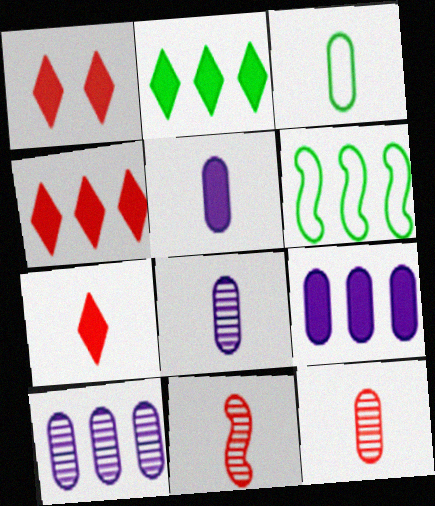[[1, 4, 7], 
[1, 6, 8], 
[3, 5, 12], 
[4, 6, 10]]